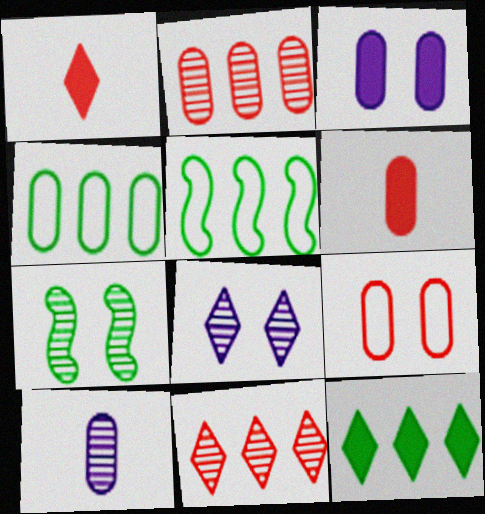[[2, 6, 9], 
[5, 6, 8], 
[7, 10, 11]]